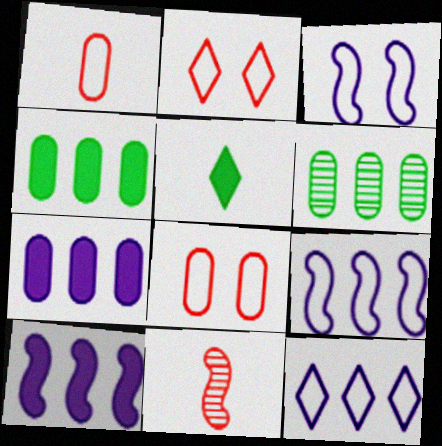[]